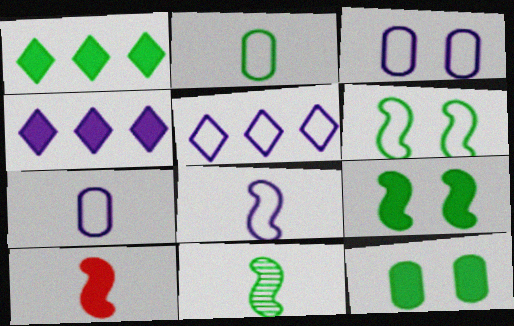[[3, 5, 8], 
[4, 10, 12], 
[8, 10, 11]]